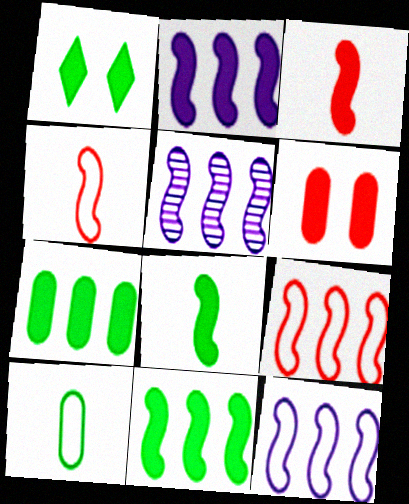[[1, 7, 8], 
[2, 5, 12], 
[5, 9, 11]]